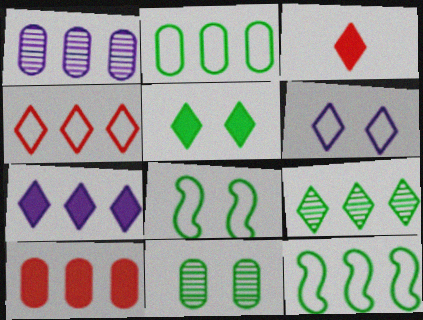[[1, 2, 10], 
[1, 3, 8], 
[3, 5, 7], 
[3, 6, 9], 
[4, 7, 9], 
[5, 8, 11]]